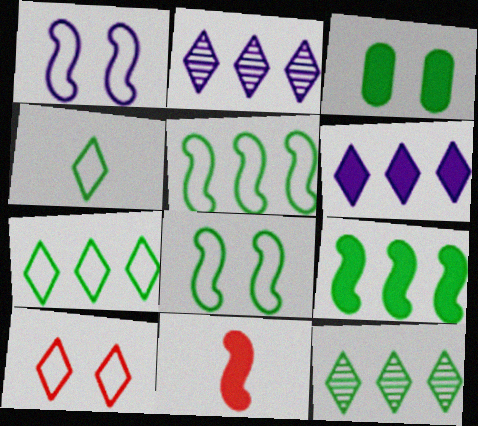[[3, 6, 11]]